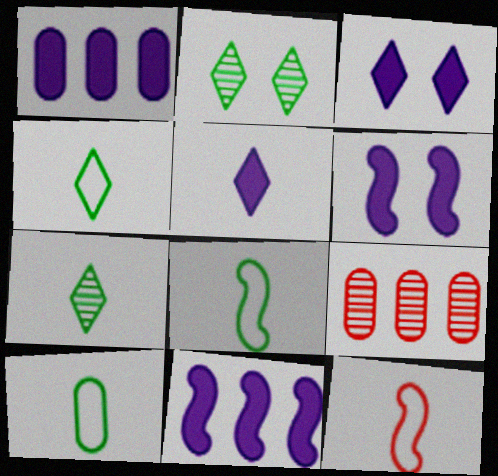[[1, 2, 12], 
[1, 5, 6], 
[3, 8, 9], 
[4, 6, 9], 
[4, 8, 10]]